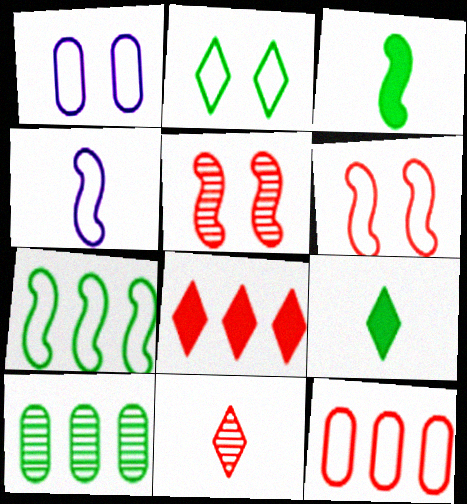[[1, 2, 6], 
[2, 3, 10], 
[2, 4, 12], 
[4, 6, 7]]